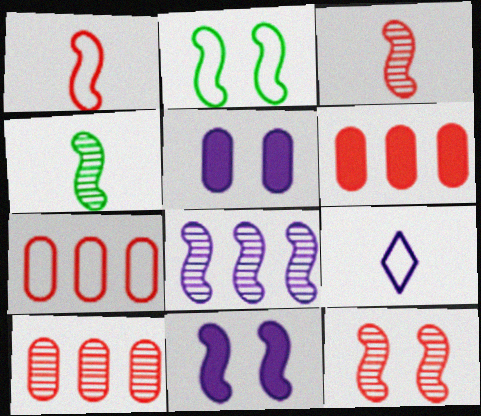[[2, 7, 9], 
[2, 11, 12], 
[4, 8, 12], 
[5, 8, 9], 
[6, 7, 10]]